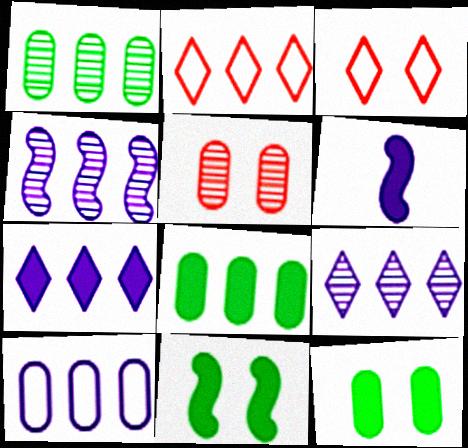[[1, 3, 6], 
[2, 4, 8], 
[4, 7, 10]]